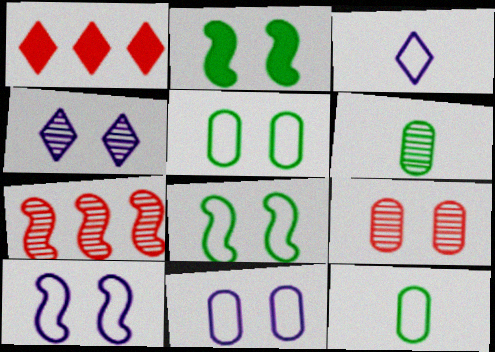[[1, 6, 10], 
[4, 6, 7]]